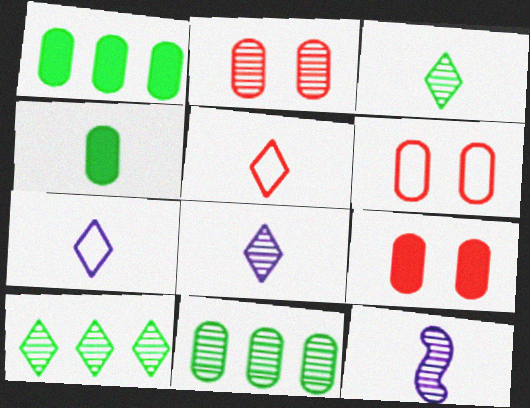[[2, 6, 9], 
[2, 10, 12], 
[4, 5, 12]]